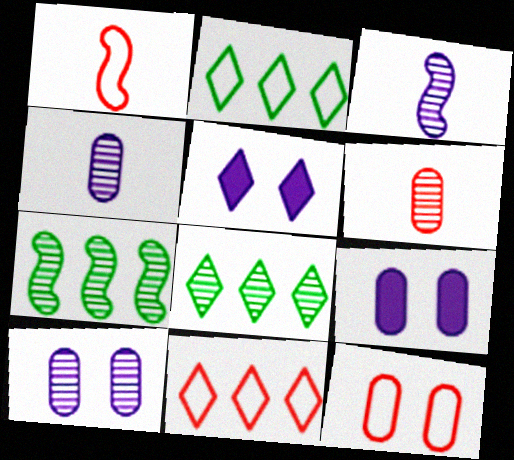[[1, 8, 9], 
[1, 11, 12]]